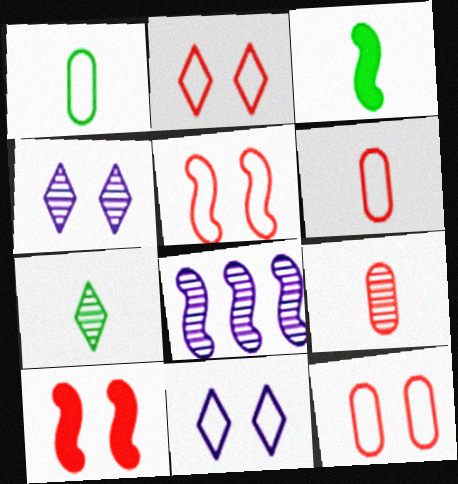[[1, 3, 7], 
[2, 5, 12], 
[3, 5, 8]]